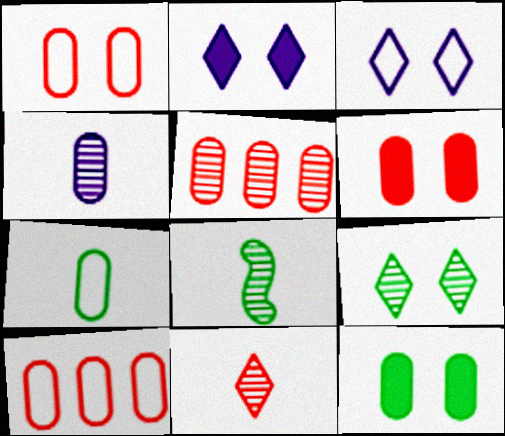[[2, 8, 10], 
[4, 8, 11], 
[4, 10, 12]]